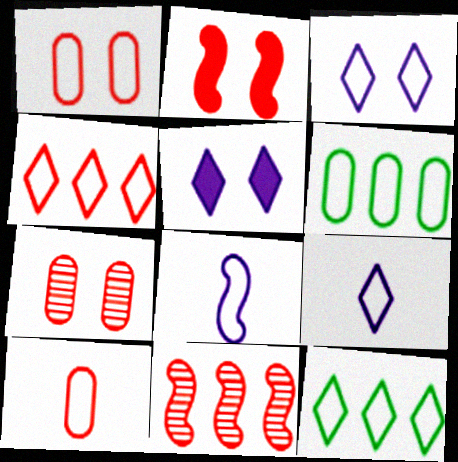[[1, 8, 12]]